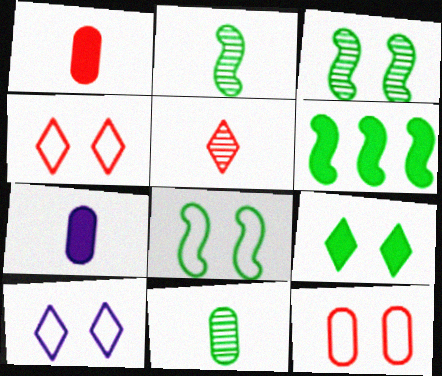[[2, 6, 8], 
[8, 10, 12]]